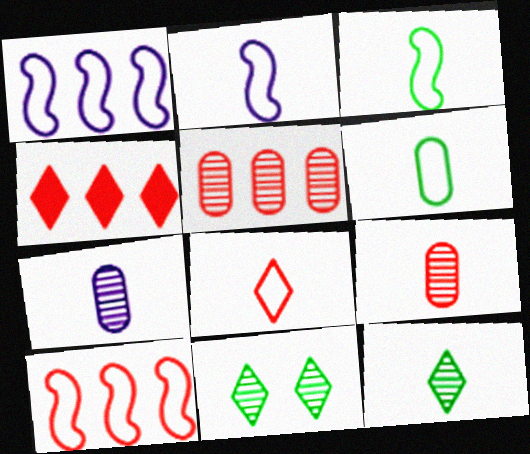[[2, 6, 8], 
[4, 5, 10]]